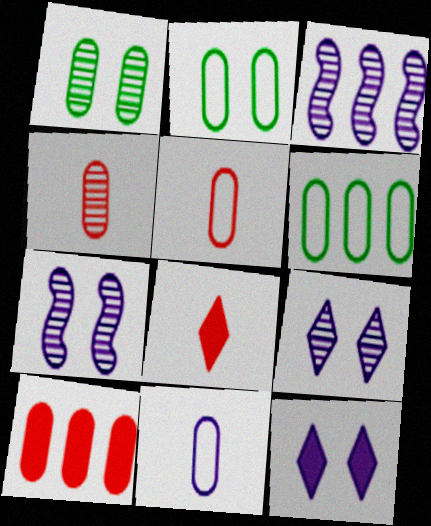[[1, 10, 11], 
[2, 3, 8], 
[3, 11, 12], 
[6, 7, 8]]